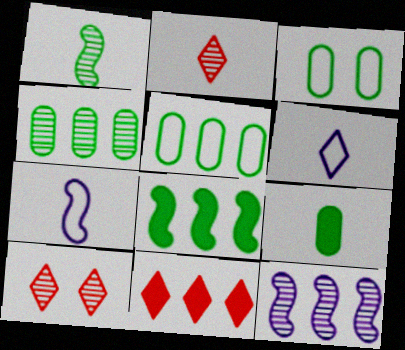[[2, 7, 9], 
[3, 4, 9], 
[5, 11, 12]]